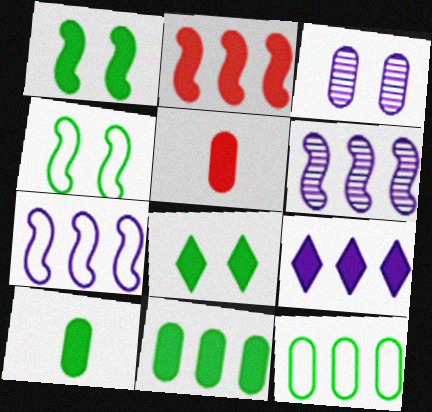[[1, 5, 9], 
[2, 9, 11], 
[3, 5, 12]]